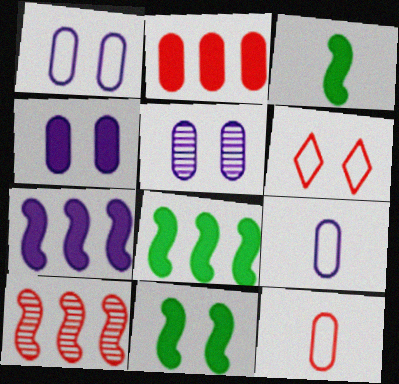[[1, 4, 5], 
[3, 8, 11], 
[5, 6, 11]]